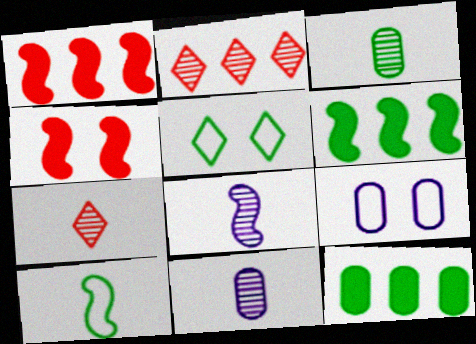[[1, 5, 11], 
[3, 5, 6], 
[3, 7, 8], 
[6, 7, 9]]